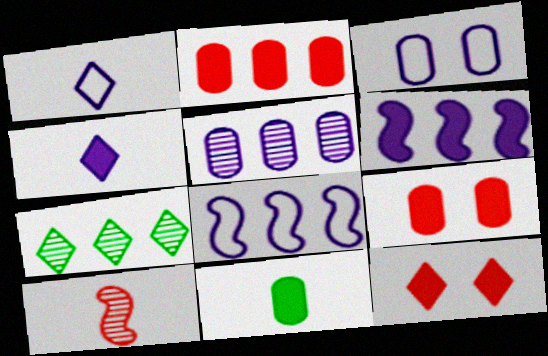[[1, 3, 8], 
[1, 7, 12], 
[1, 10, 11], 
[2, 7, 8], 
[6, 11, 12]]